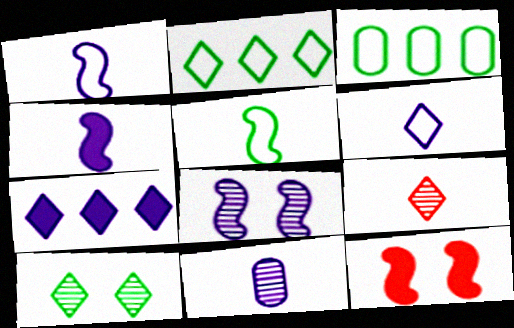[[2, 11, 12], 
[4, 6, 11]]